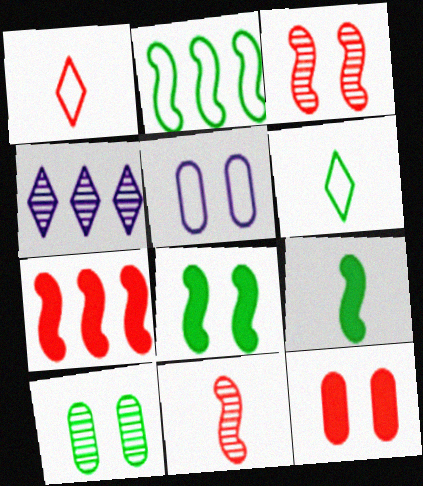[[1, 2, 5], 
[4, 10, 11], 
[5, 10, 12]]